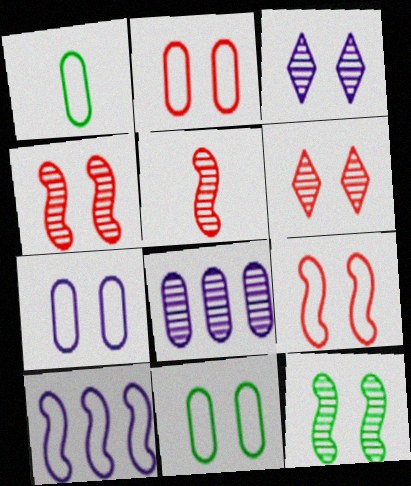[[2, 7, 11]]